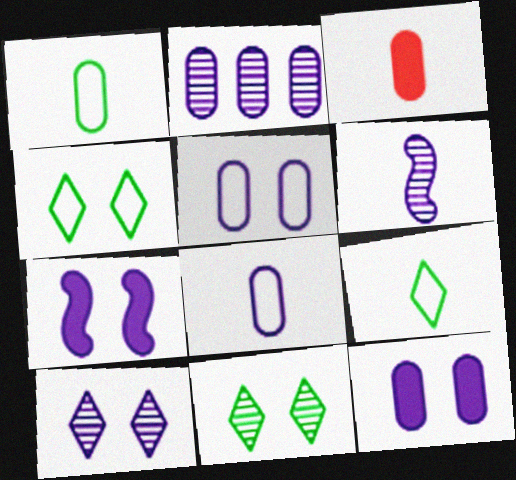[[2, 6, 10], 
[2, 8, 12], 
[3, 6, 9], 
[5, 7, 10]]